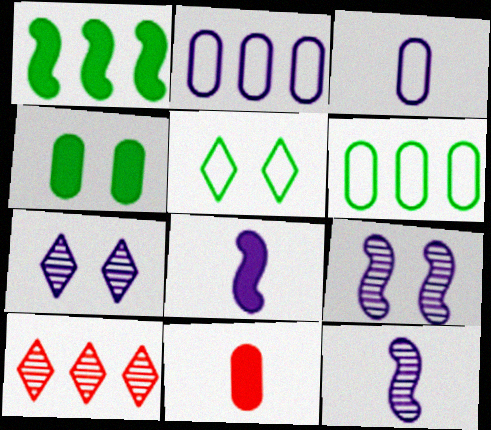[[1, 2, 10], 
[2, 7, 8]]